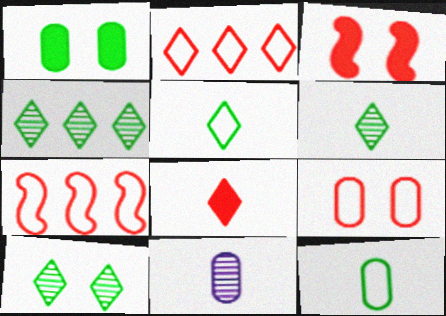[[4, 6, 10]]